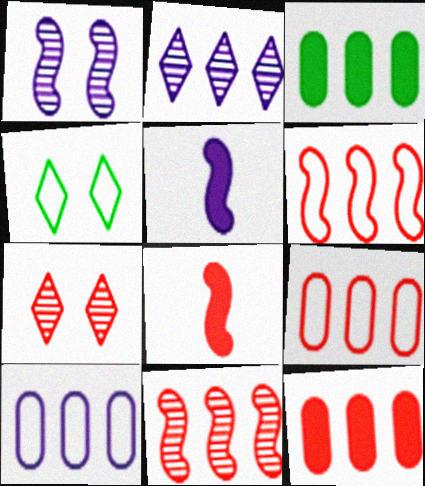[[2, 3, 6], 
[7, 8, 9]]